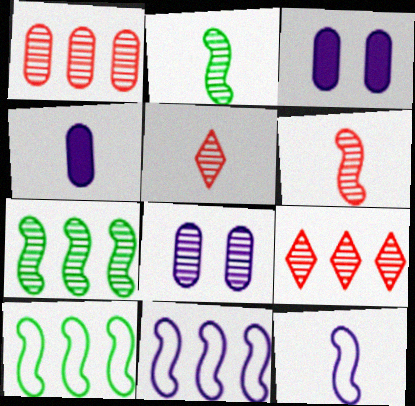[[2, 8, 9], 
[3, 5, 10], 
[5, 7, 8]]